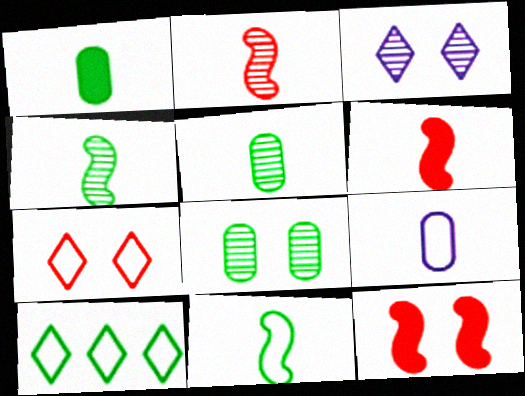[]